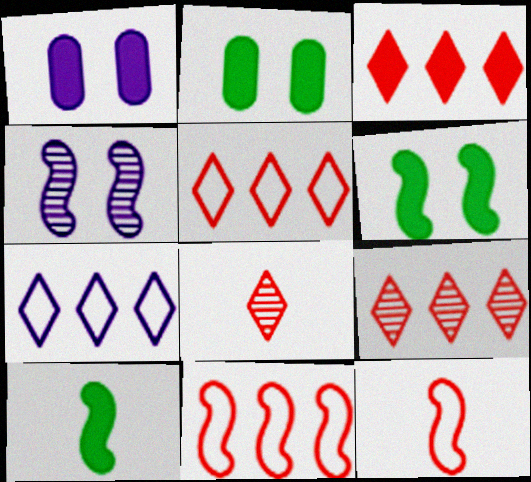[[1, 3, 10], 
[3, 5, 9], 
[4, 10, 11]]